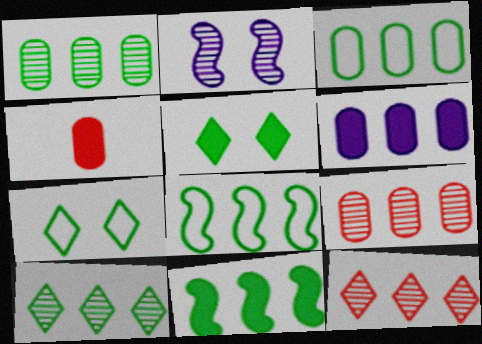[[3, 6, 9], 
[3, 10, 11], 
[6, 8, 12]]